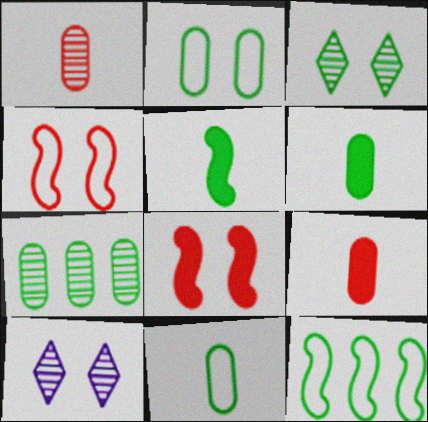[[2, 6, 7], 
[2, 8, 10], 
[3, 6, 12], 
[9, 10, 12]]